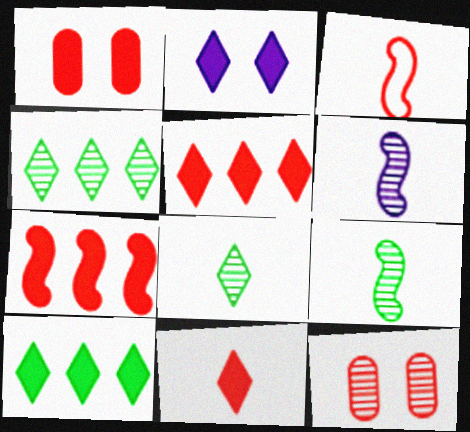[[1, 7, 11], 
[2, 10, 11], 
[3, 5, 12], 
[4, 6, 12]]